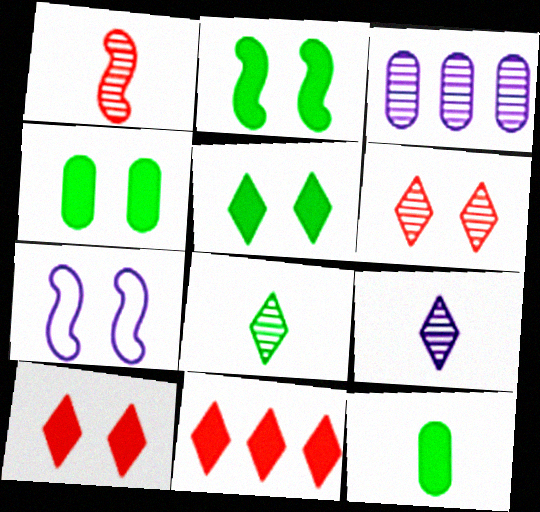[[2, 4, 5], 
[4, 6, 7]]